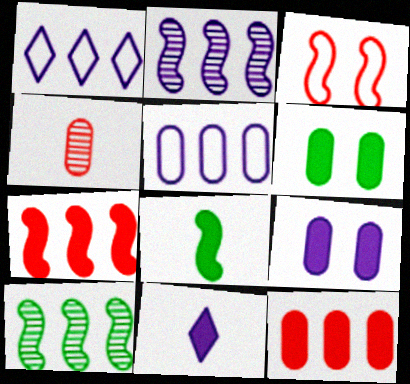[[1, 10, 12], 
[2, 3, 8], 
[4, 5, 6], 
[6, 7, 11]]